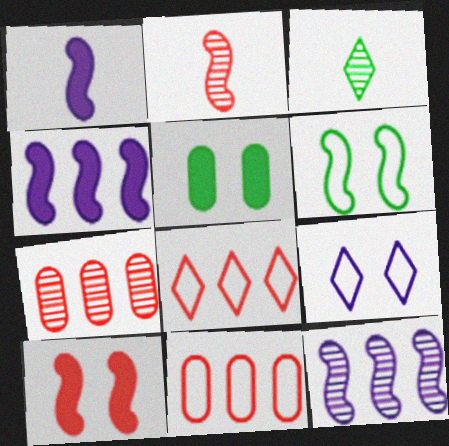[[2, 4, 6]]